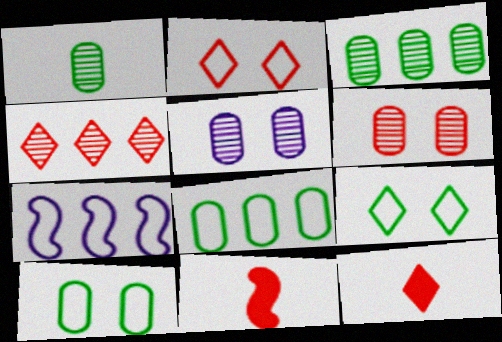[[2, 4, 12]]